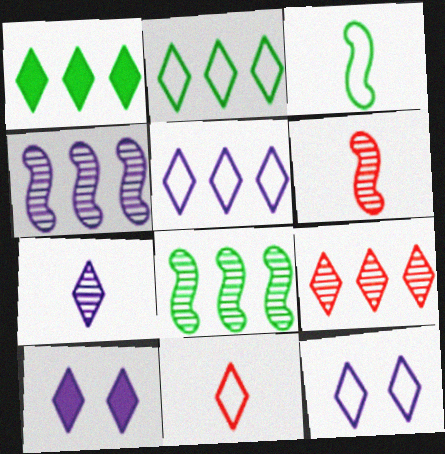[[1, 5, 9], 
[2, 11, 12], 
[5, 7, 10]]